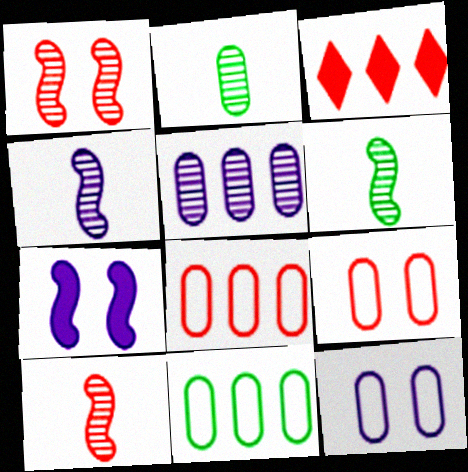[[3, 6, 12], 
[3, 9, 10], 
[4, 6, 10]]